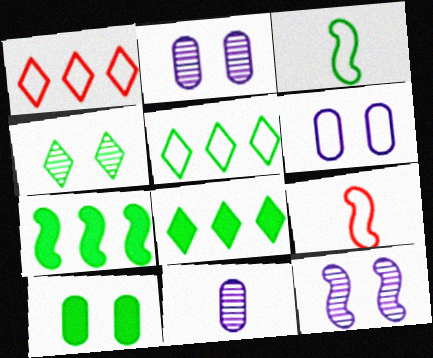[[1, 3, 6], 
[2, 8, 9], 
[5, 6, 9], 
[7, 9, 12]]